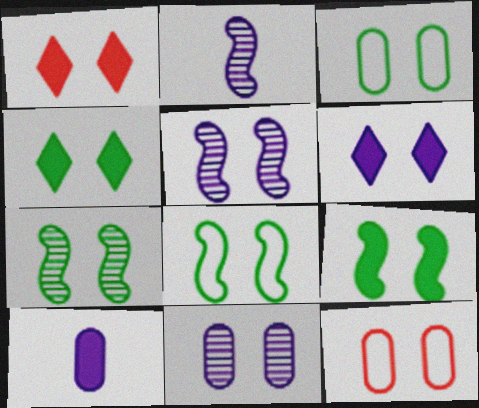[[1, 3, 5], 
[1, 4, 6], 
[1, 8, 11], 
[3, 4, 7], 
[4, 5, 12], 
[6, 7, 12], 
[7, 8, 9]]